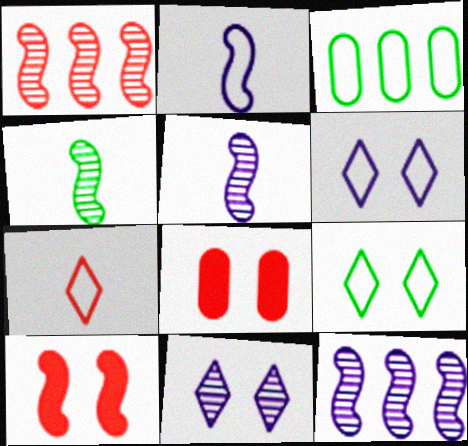[[1, 7, 8]]